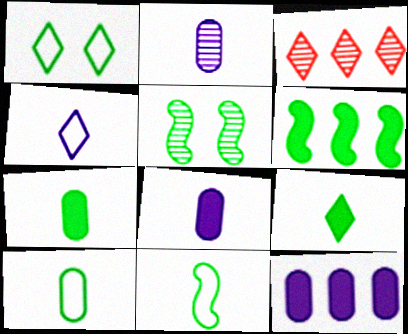[[2, 3, 5], 
[5, 6, 11]]